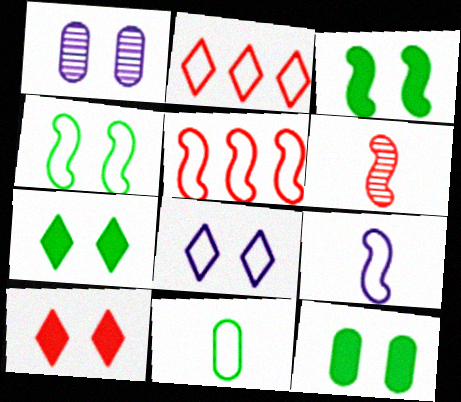[[1, 4, 10], 
[3, 7, 12], 
[4, 5, 9], 
[5, 8, 11]]